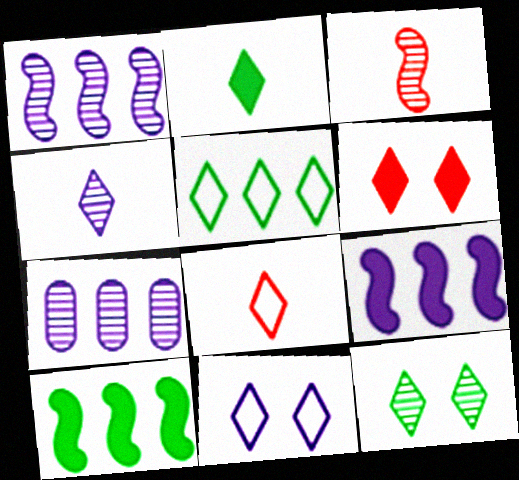[[2, 4, 8], 
[2, 5, 12], 
[3, 7, 12], 
[4, 5, 6], 
[5, 8, 11], 
[6, 11, 12]]